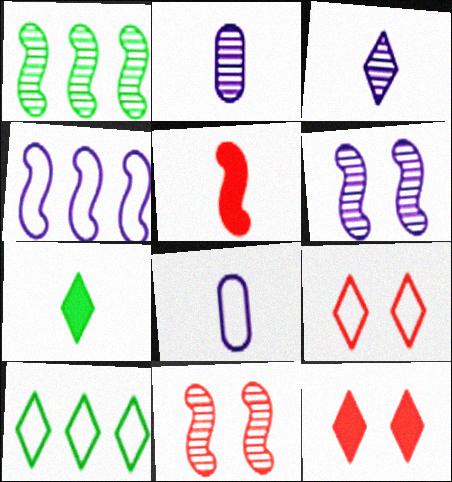[[1, 8, 12], 
[3, 10, 12]]